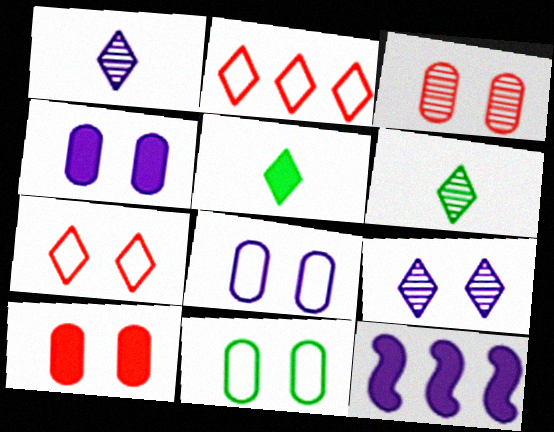[[1, 8, 12], 
[2, 5, 9], 
[3, 4, 11], 
[5, 10, 12]]